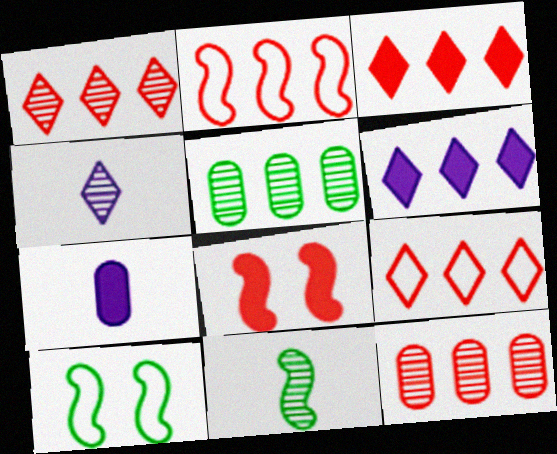[[1, 3, 9], 
[1, 7, 10], 
[2, 3, 12], 
[2, 5, 6]]